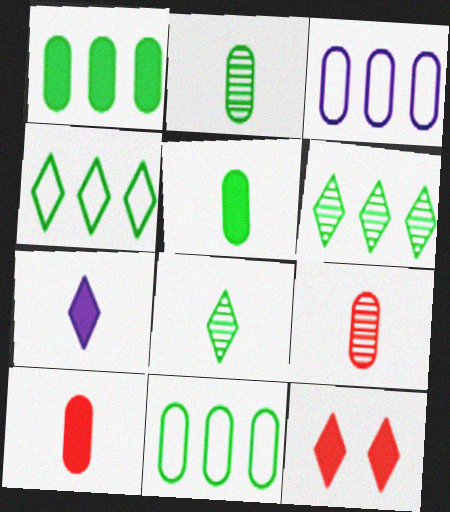[]